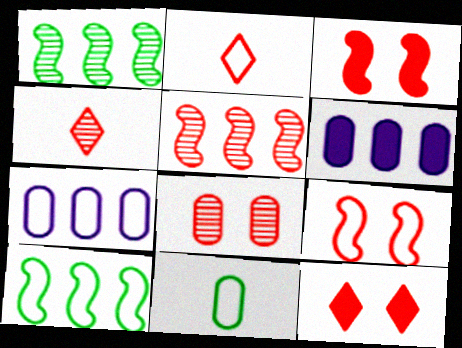[[4, 5, 8], 
[6, 8, 11], 
[8, 9, 12]]